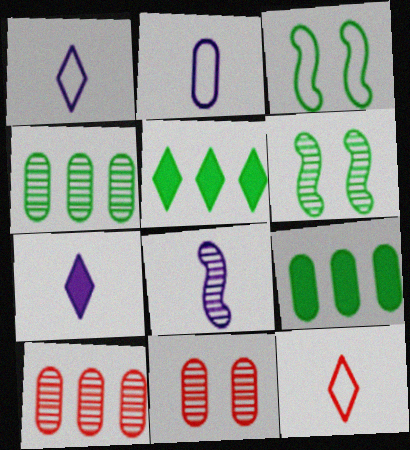[[2, 7, 8], 
[2, 9, 11], 
[3, 7, 10]]